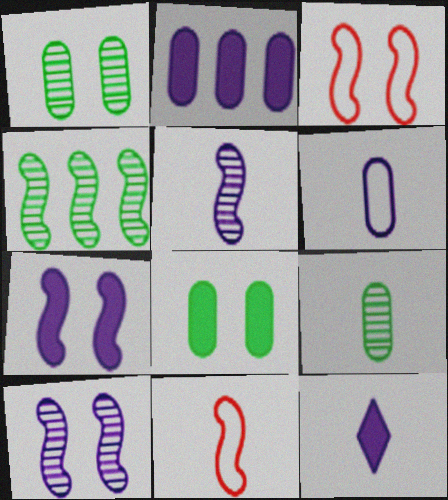[[2, 7, 12], 
[4, 7, 11], 
[5, 6, 12], 
[9, 11, 12]]